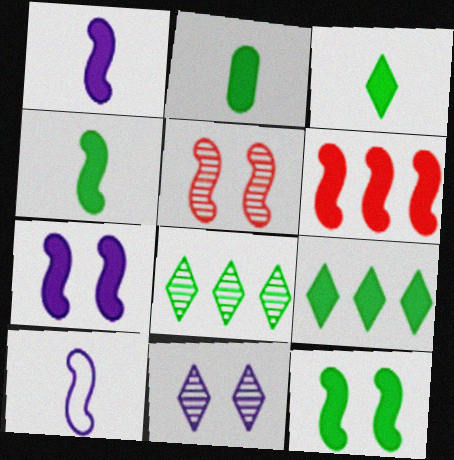[[1, 6, 12], 
[2, 3, 4], 
[2, 9, 12], 
[4, 6, 7]]